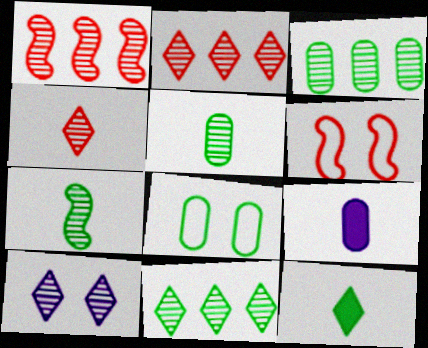[[1, 5, 10], 
[4, 10, 11], 
[6, 9, 11]]